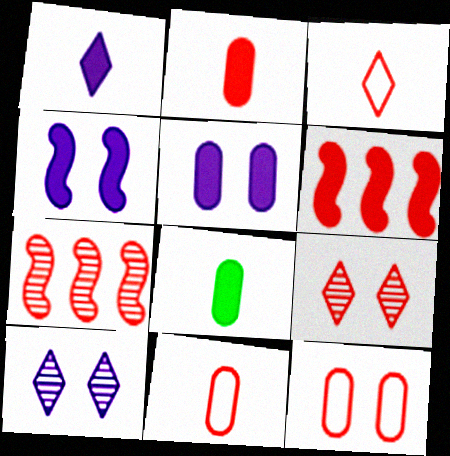[[6, 9, 11]]